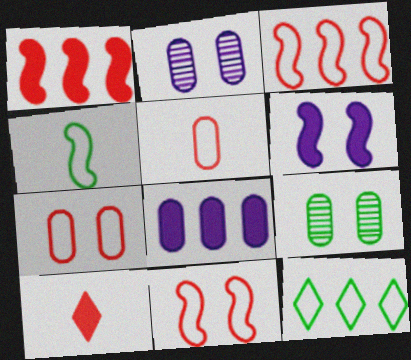[[5, 8, 9]]